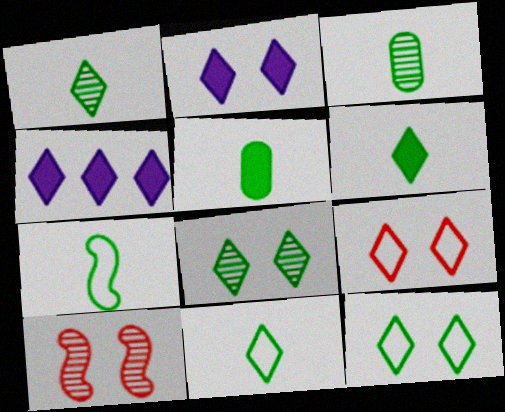[[1, 4, 9], 
[1, 5, 7], 
[1, 6, 11], 
[2, 8, 9], 
[3, 6, 7]]